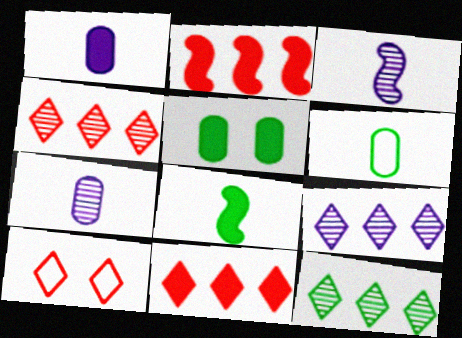[[4, 9, 12]]